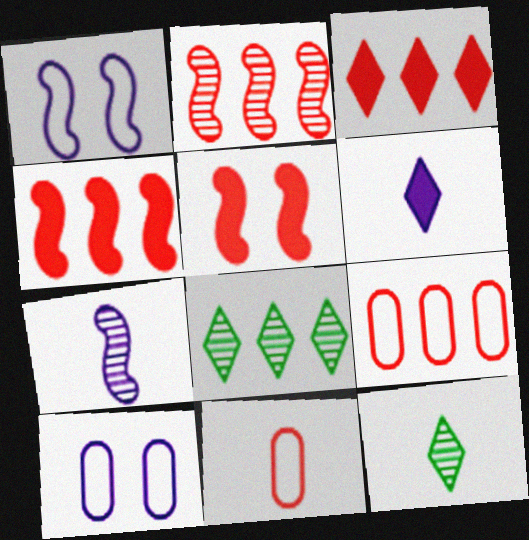[[2, 3, 9], 
[4, 10, 12]]